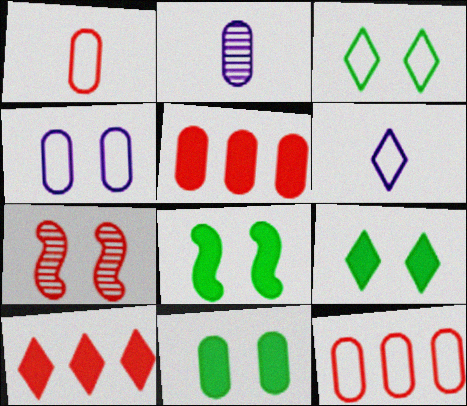[[1, 7, 10], 
[2, 11, 12], 
[4, 7, 9], 
[8, 9, 11]]